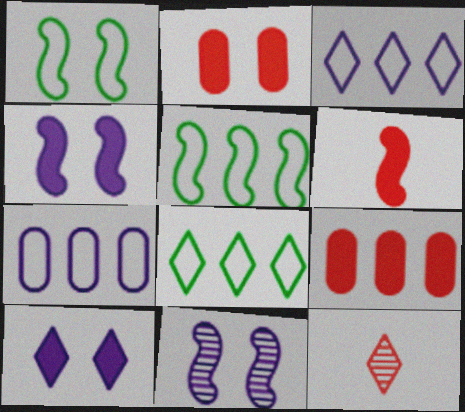[[5, 6, 11], 
[8, 10, 12]]